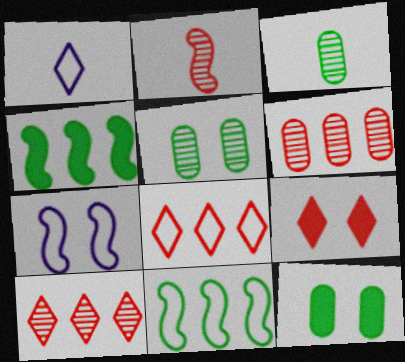[[2, 4, 7], 
[5, 7, 9]]